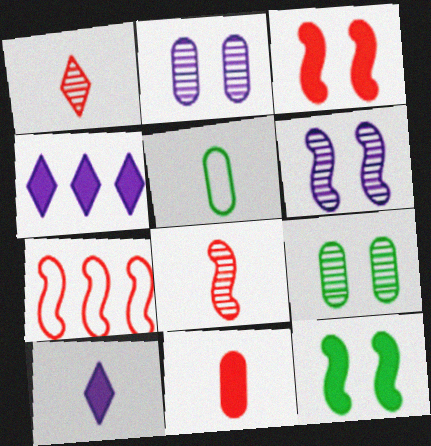[[3, 7, 8], 
[4, 11, 12], 
[5, 8, 10], 
[7, 9, 10]]